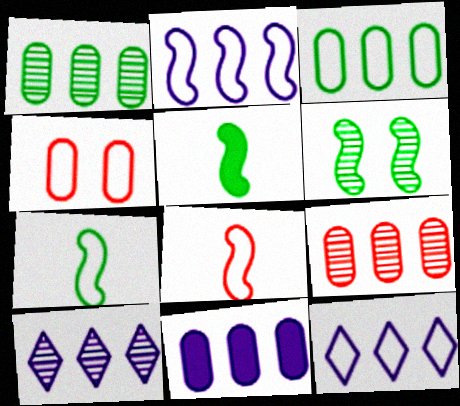[[2, 10, 11], 
[3, 9, 11], 
[4, 5, 10], 
[4, 7, 12]]